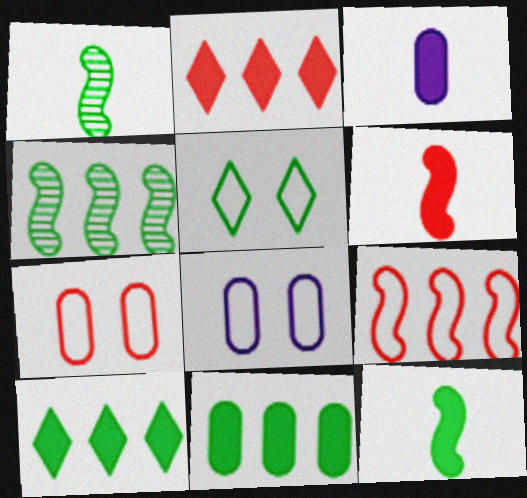[[1, 2, 8], 
[1, 5, 11]]